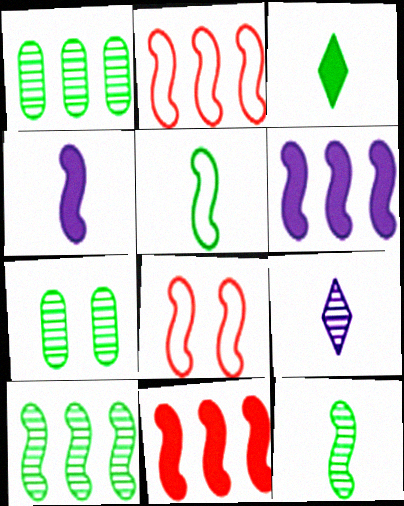[[2, 6, 10], 
[4, 8, 10], 
[6, 8, 12]]